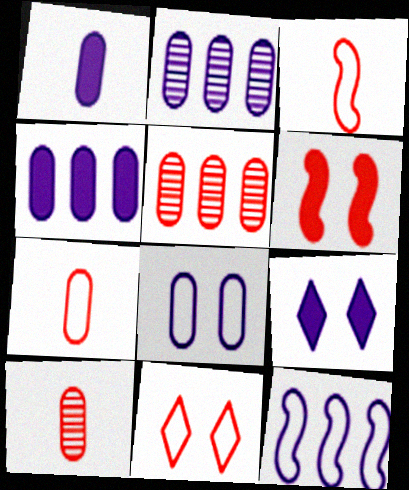[[1, 2, 8]]